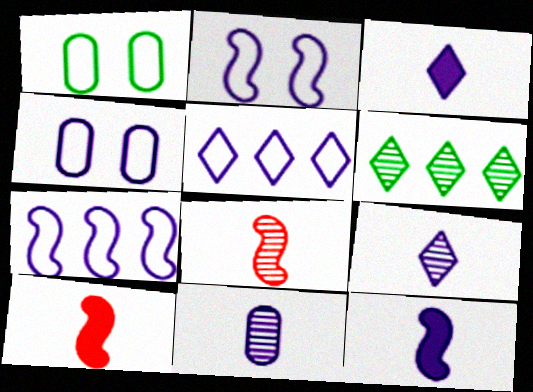[[4, 6, 10]]